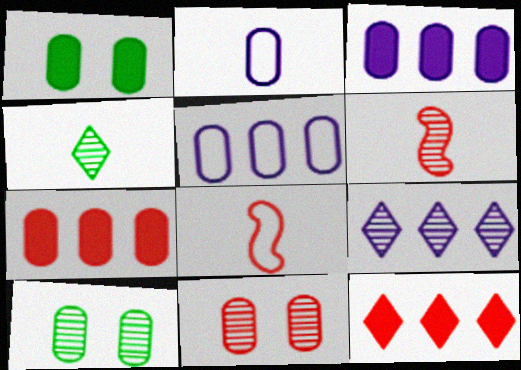[[1, 8, 9], 
[2, 7, 10], 
[6, 9, 10], 
[8, 11, 12]]